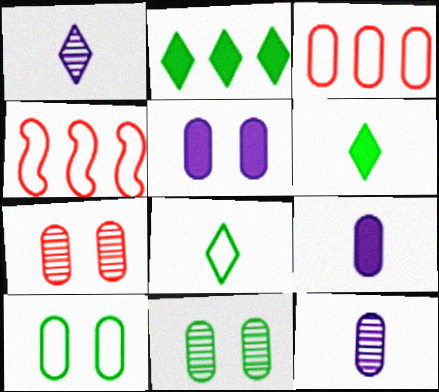[[3, 9, 11], 
[5, 7, 10]]